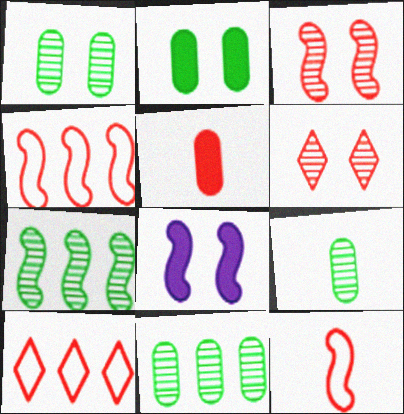[[1, 9, 11], 
[3, 5, 10], 
[4, 5, 6], 
[7, 8, 12], 
[8, 9, 10]]